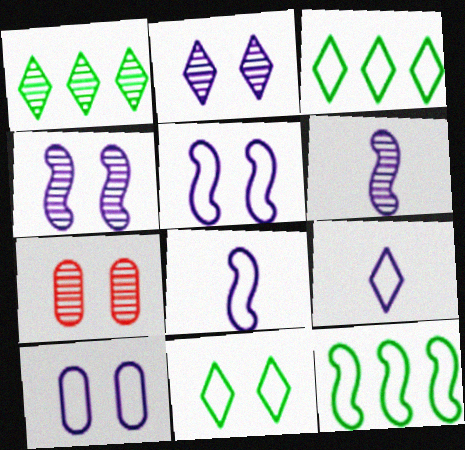[[1, 6, 7]]